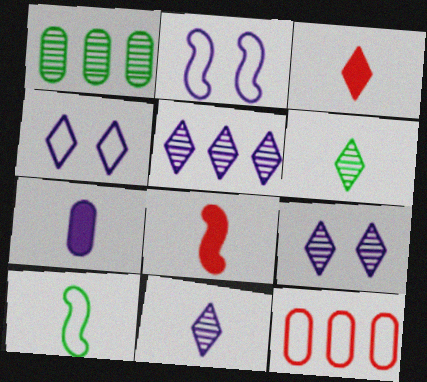[[1, 2, 3], 
[1, 4, 8], 
[2, 5, 7], 
[4, 10, 12], 
[5, 9, 11]]